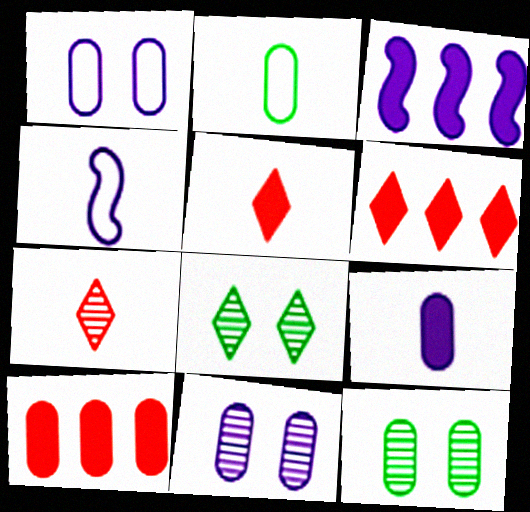[[2, 10, 11], 
[4, 6, 12], 
[4, 8, 10]]